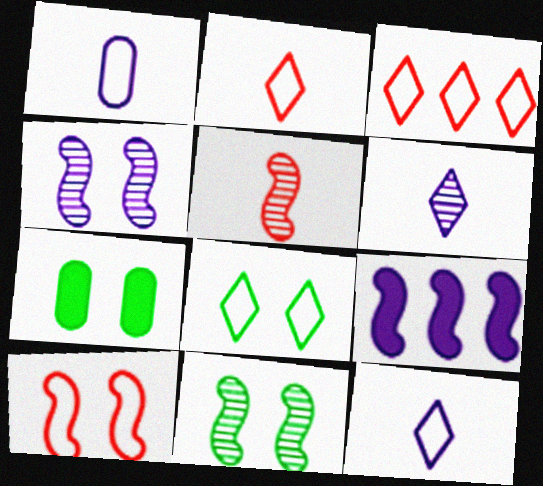[[3, 8, 12], 
[7, 8, 11]]